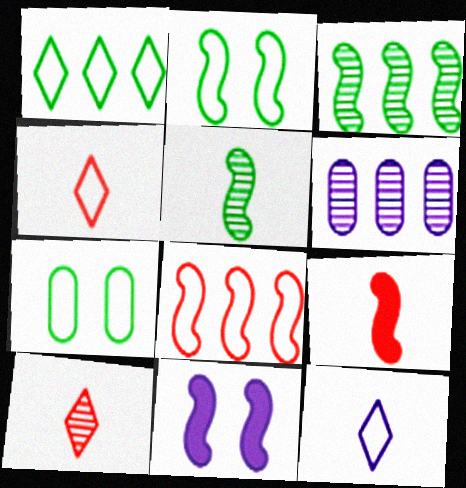[[5, 8, 11], 
[6, 11, 12], 
[7, 8, 12]]